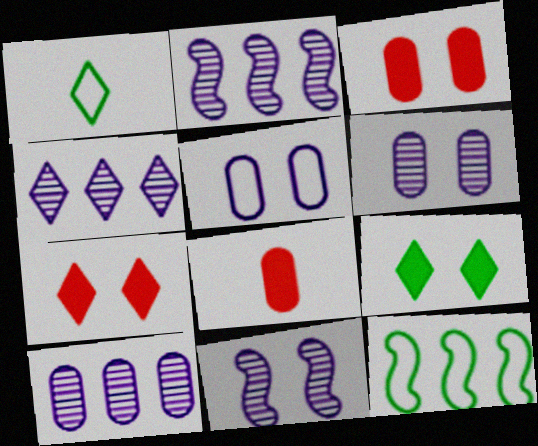[[1, 2, 3], 
[1, 4, 7], 
[2, 4, 10]]